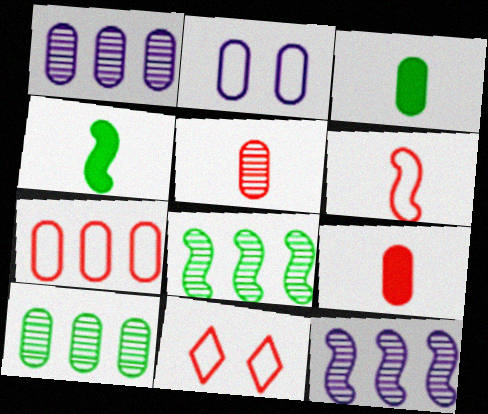[[1, 4, 11], 
[2, 9, 10], 
[3, 11, 12], 
[6, 7, 11]]